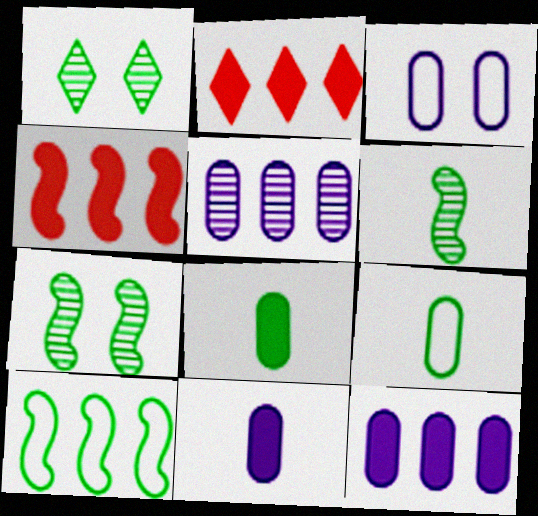[[1, 8, 10], 
[2, 3, 6], 
[2, 5, 10], 
[3, 5, 11]]